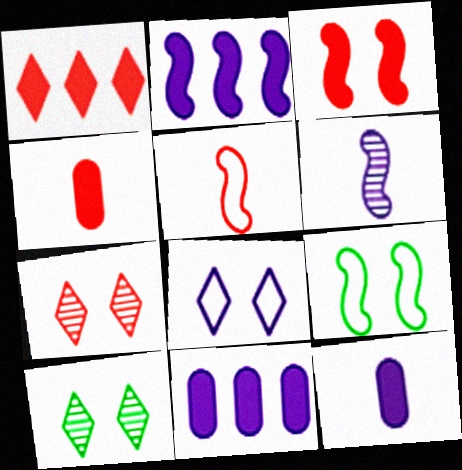[[1, 3, 4], 
[5, 10, 11], 
[6, 8, 11]]